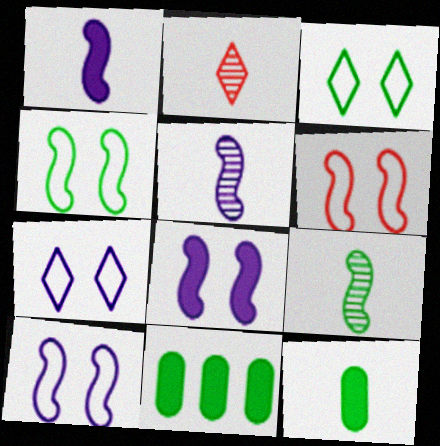[[2, 10, 11], 
[3, 9, 11], 
[4, 6, 10]]